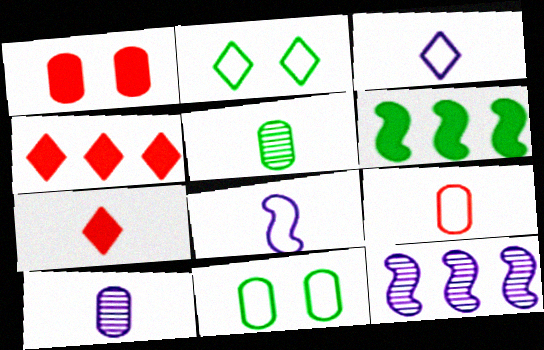[[2, 5, 6], 
[5, 7, 8], 
[7, 11, 12]]